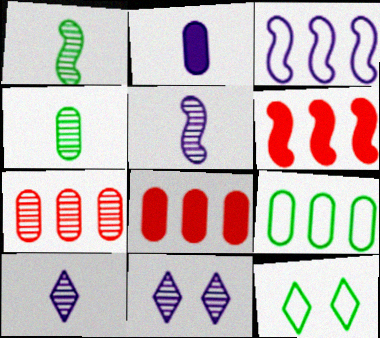[[1, 7, 11], 
[2, 3, 11], 
[5, 8, 12]]